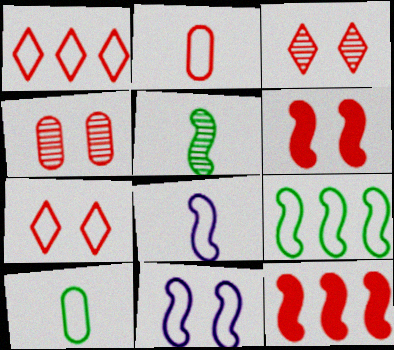[[1, 10, 11], 
[2, 3, 12], 
[4, 6, 7], 
[5, 11, 12]]